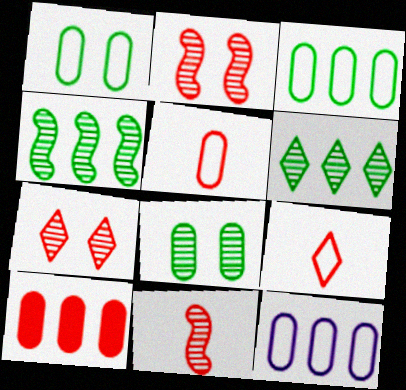[[1, 5, 12], 
[2, 9, 10]]